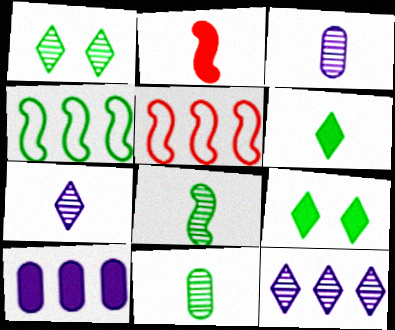[[2, 9, 10], 
[3, 5, 9], 
[4, 9, 11]]